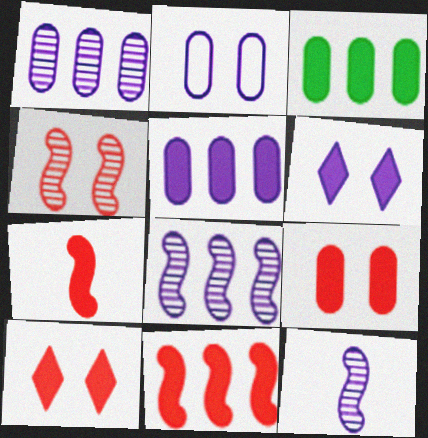[[3, 6, 7]]